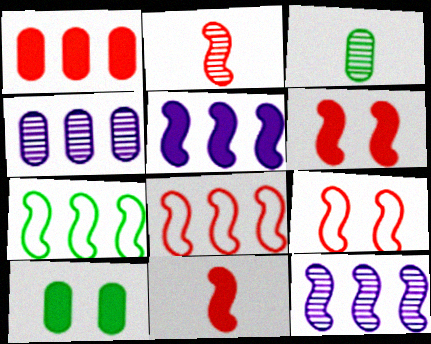[[2, 6, 8]]